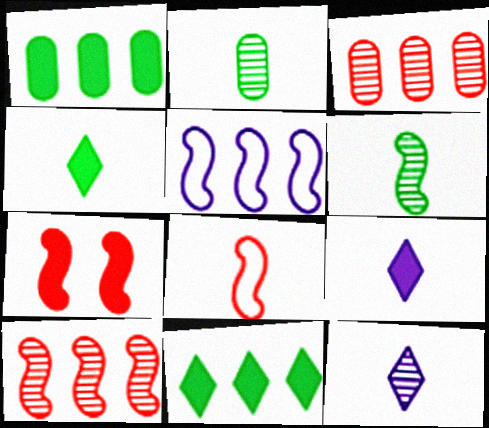[[1, 7, 9], 
[2, 8, 9], 
[3, 5, 11], 
[5, 6, 7], 
[7, 8, 10]]